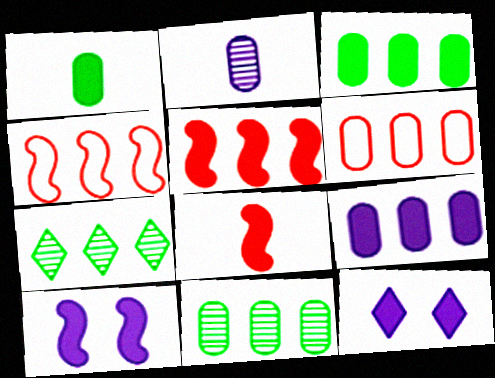[[1, 5, 12], 
[3, 8, 12], 
[4, 7, 9], 
[6, 9, 11]]